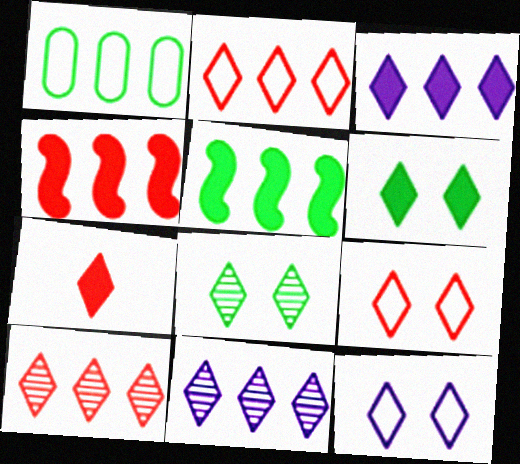[[1, 4, 11], 
[3, 6, 7], 
[7, 9, 10]]